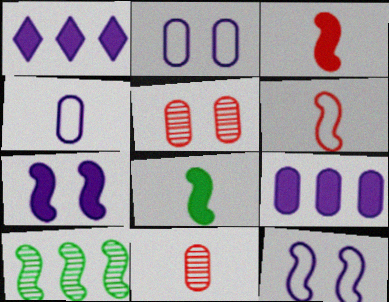[[3, 10, 12], 
[6, 7, 10]]